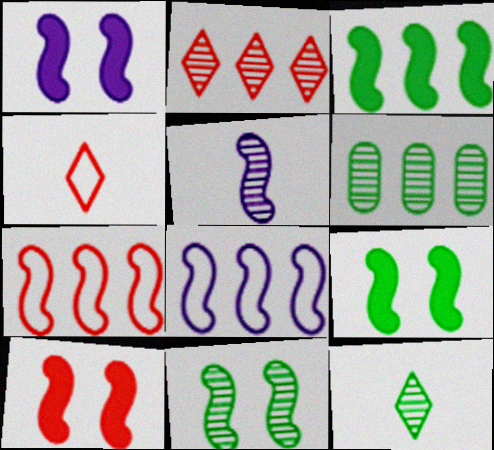[[1, 4, 6], 
[1, 5, 8], 
[1, 9, 10], 
[5, 7, 9], 
[6, 11, 12]]